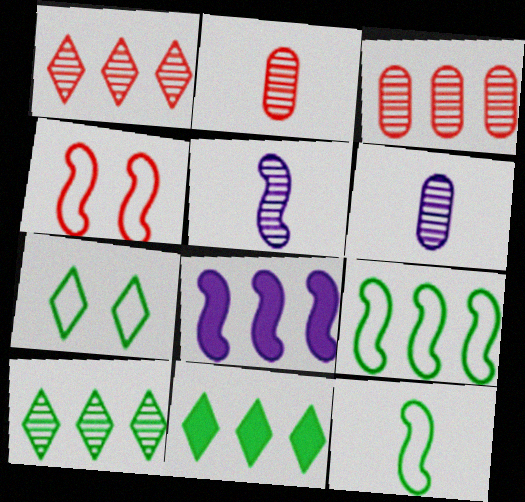[[2, 7, 8], 
[4, 6, 11]]